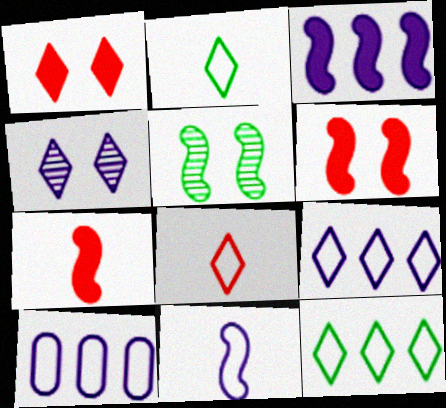[]